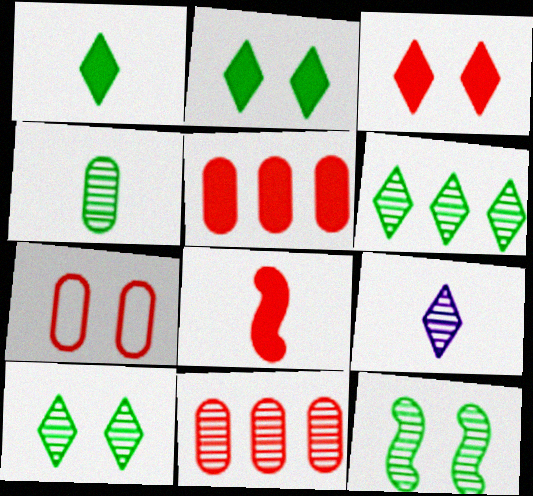[[3, 5, 8], 
[4, 6, 12], 
[9, 11, 12]]